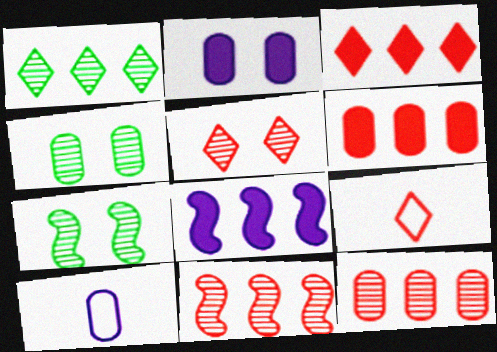[[3, 5, 9], 
[3, 7, 10], 
[4, 6, 10], 
[4, 8, 9]]